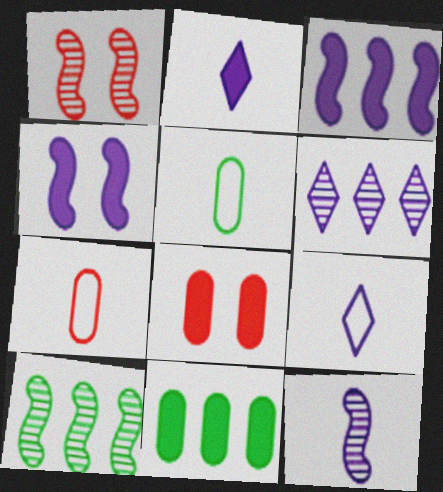[[1, 9, 11], 
[1, 10, 12], 
[8, 9, 10]]